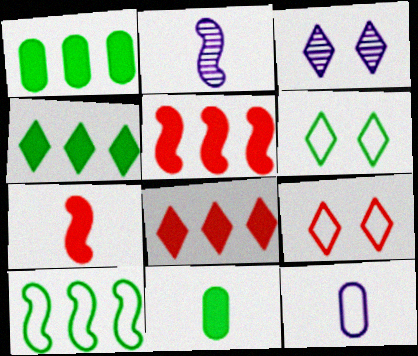[[1, 2, 9], 
[9, 10, 12]]